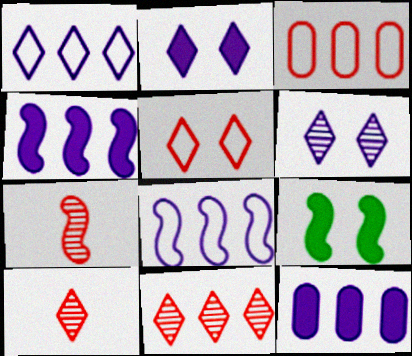[[7, 8, 9]]